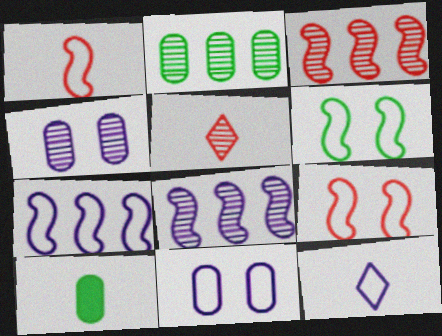[[1, 6, 7], 
[7, 11, 12]]